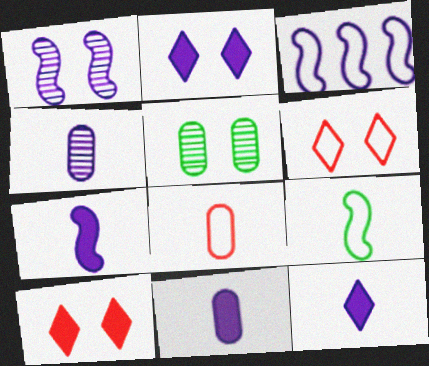[[1, 3, 7], 
[2, 3, 4], 
[7, 11, 12]]